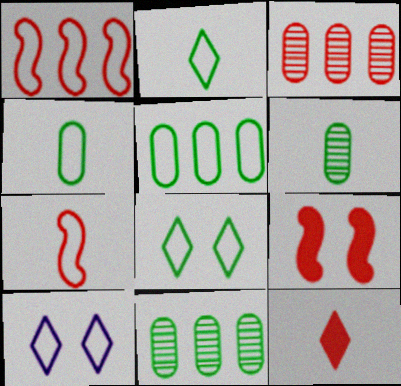[[1, 4, 10], 
[5, 7, 10]]